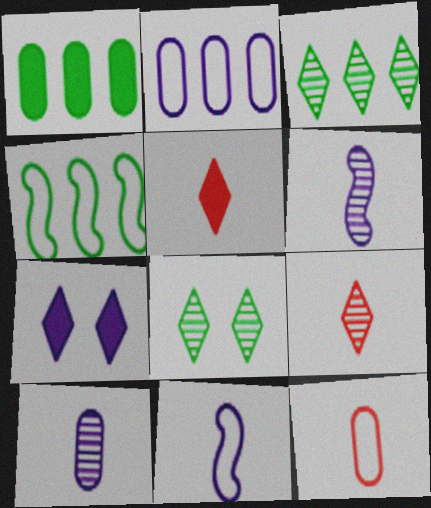[[1, 3, 4], 
[2, 6, 7]]